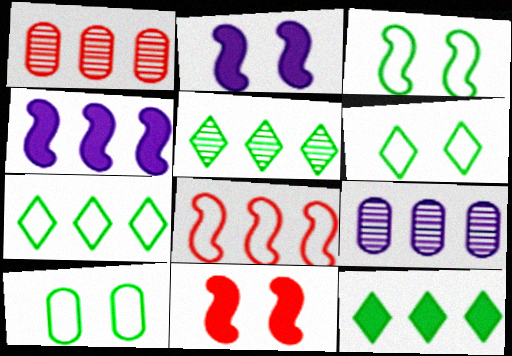[[1, 4, 7], 
[3, 6, 10], 
[5, 7, 12], 
[8, 9, 12]]